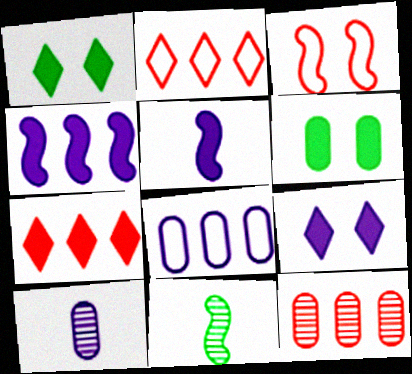[[3, 4, 11], 
[5, 6, 7]]